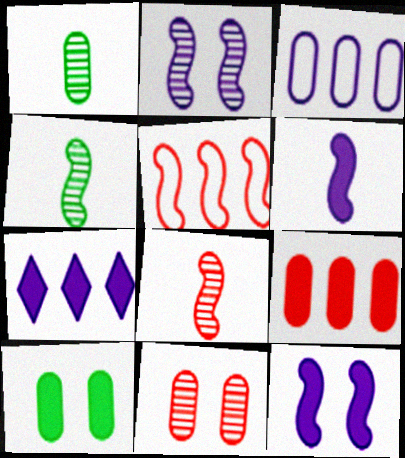[[4, 5, 12]]